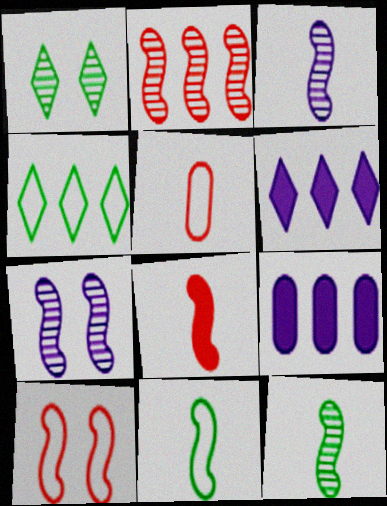[[2, 4, 9], 
[2, 7, 12], 
[2, 8, 10], 
[3, 8, 11]]